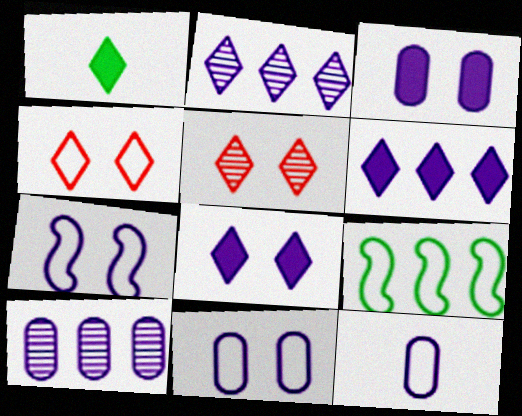[[1, 2, 4], 
[3, 10, 12], 
[4, 9, 12]]